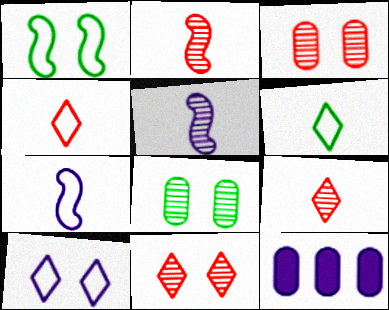[[1, 9, 12], 
[5, 10, 12]]